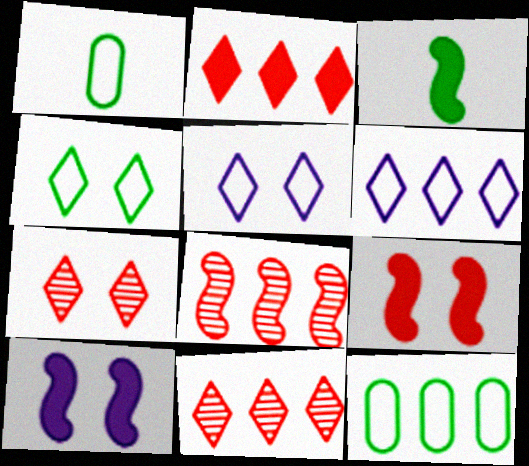[[1, 10, 11]]